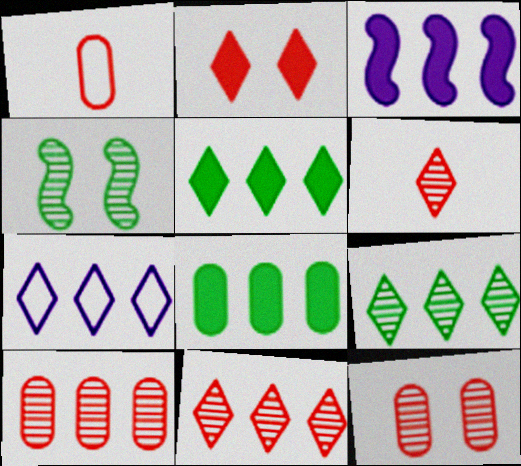[[5, 7, 11]]